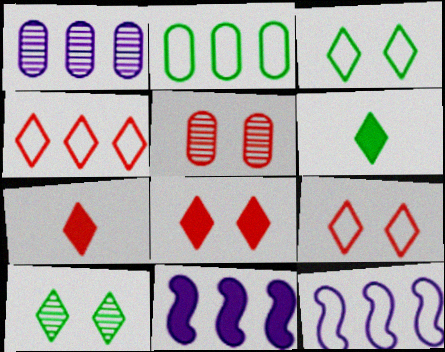[[2, 4, 12], 
[5, 6, 12]]